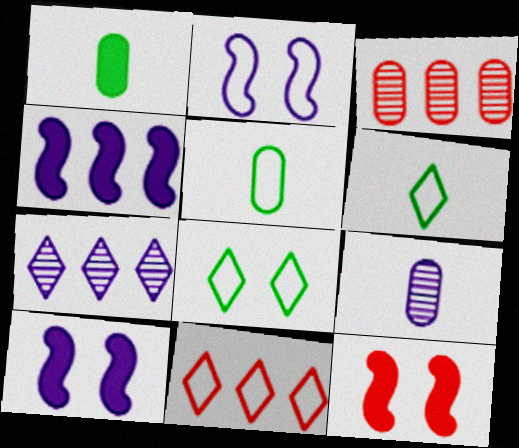[[2, 5, 11], 
[3, 6, 10], 
[5, 7, 12]]